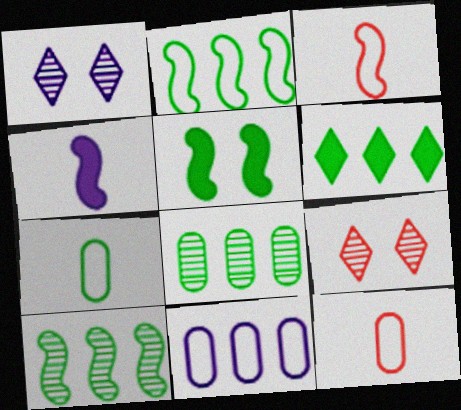[[1, 4, 11], 
[2, 6, 8]]